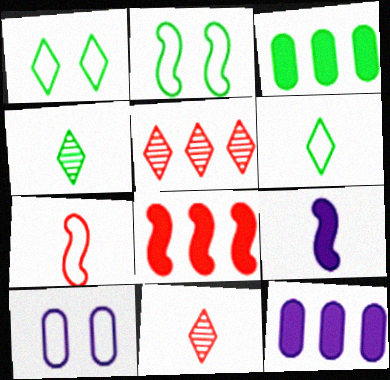[[2, 3, 4], 
[2, 11, 12], 
[4, 8, 10]]